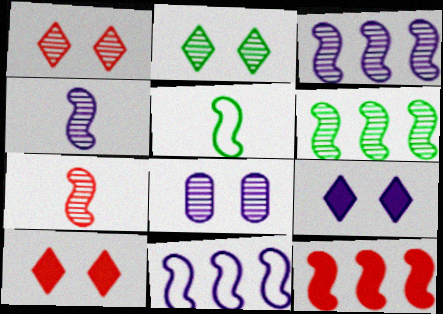[[6, 11, 12]]